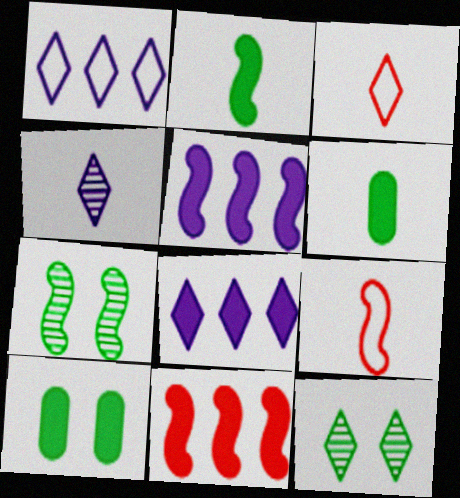[[3, 8, 12], 
[4, 6, 9], 
[5, 7, 9]]